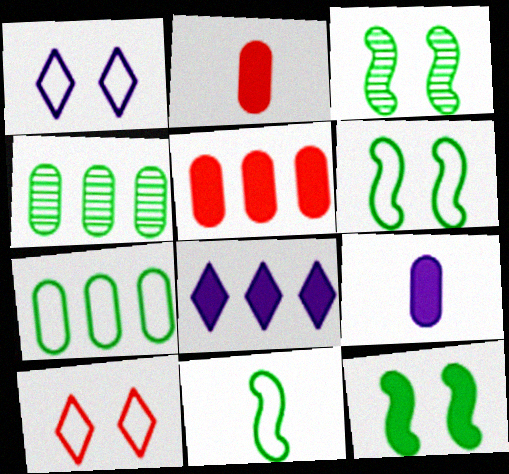[[2, 8, 12], 
[3, 6, 12]]